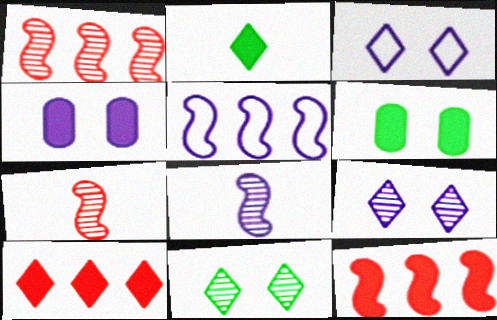[[2, 4, 12]]